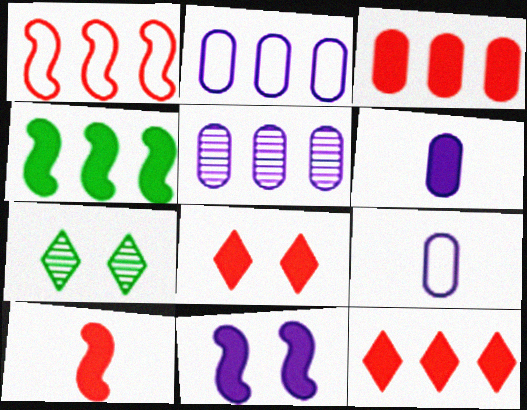[[1, 6, 7], 
[2, 7, 10], 
[3, 8, 10], 
[4, 6, 8], 
[4, 10, 11]]